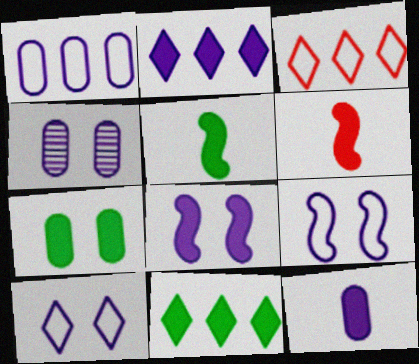[[1, 4, 12], 
[2, 6, 7], 
[2, 8, 12], 
[3, 4, 5], 
[4, 8, 10], 
[5, 7, 11]]